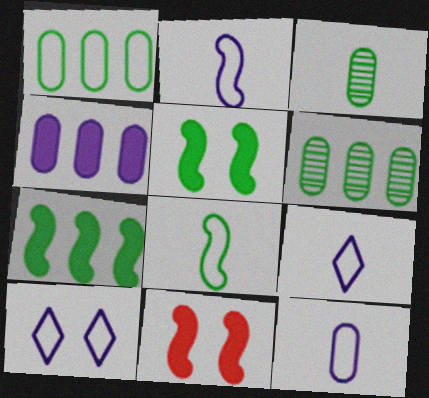[[2, 9, 12], 
[6, 9, 11]]